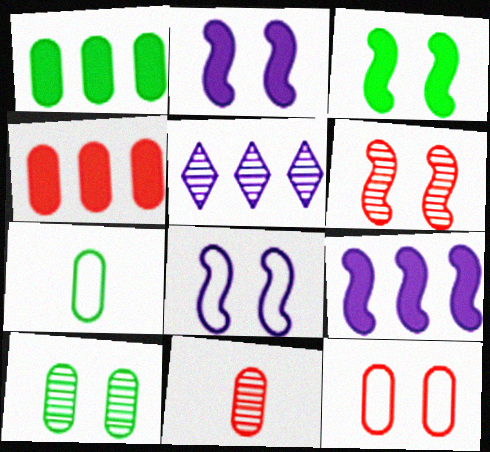[[1, 7, 10], 
[3, 6, 8], 
[4, 11, 12]]